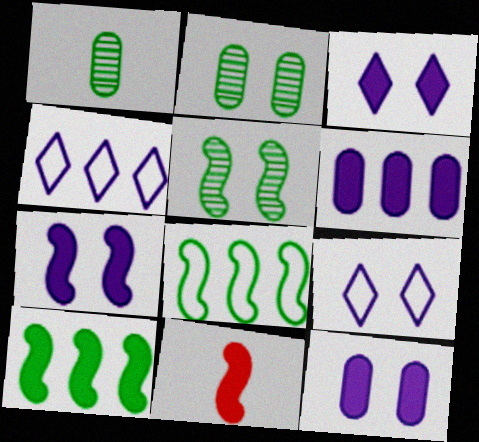[[2, 4, 11], 
[3, 7, 12], 
[7, 10, 11]]